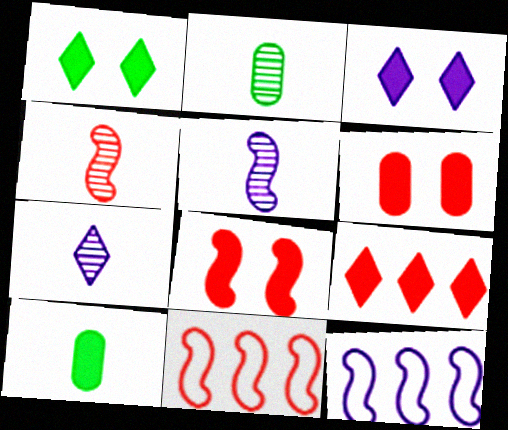[[2, 3, 11], 
[2, 4, 7], 
[4, 8, 11]]